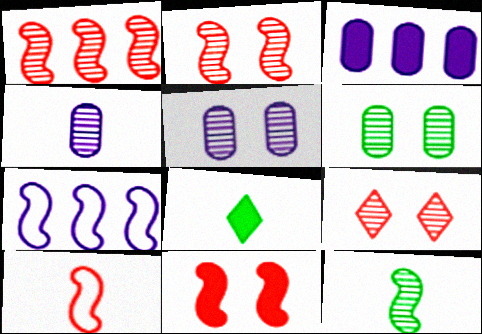[[1, 10, 11], 
[3, 8, 11], 
[4, 8, 10], 
[7, 11, 12]]